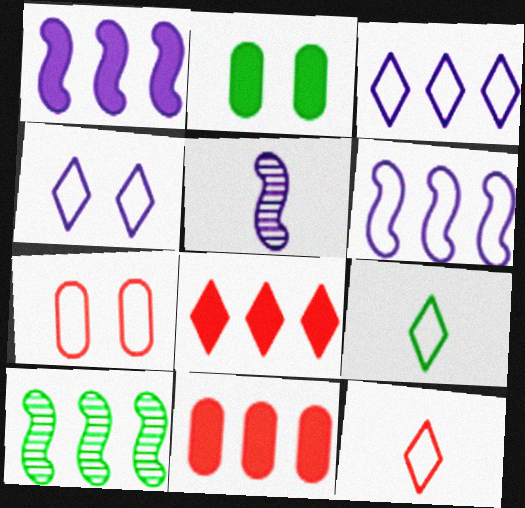[[2, 9, 10], 
[3, 10, 11], 
[6, 7, 9]]